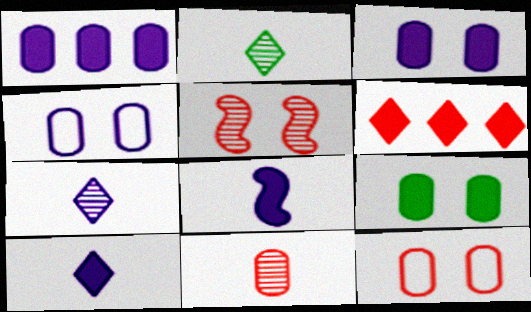[[6, 8, 9]]